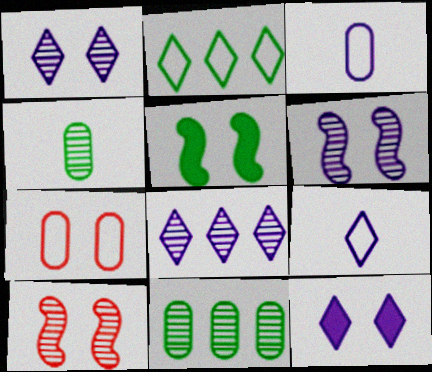[[1, 5, 7], 
[2, 4, 5], 
[4, 8, 10], 
[8, 9, 12]]